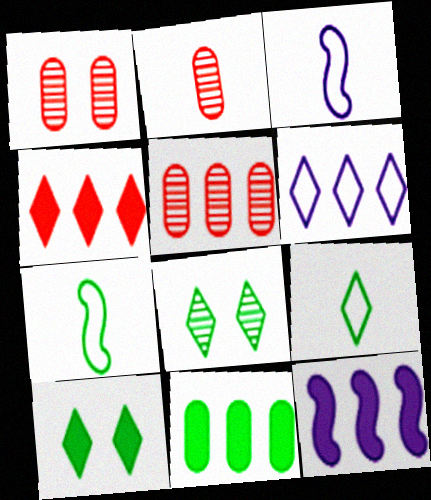[[1, 2, 5], 
[1, 9, 12], 
[3, 5, 10], 
[4, 11, 12], 
[7, 8, 11]]